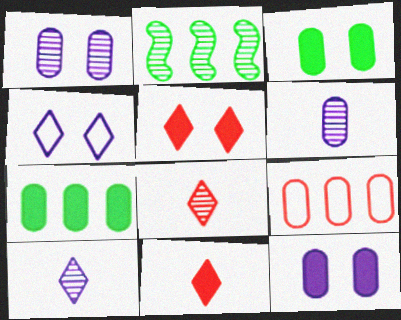[[1, 2, 8], 
[3, 6, 9]]